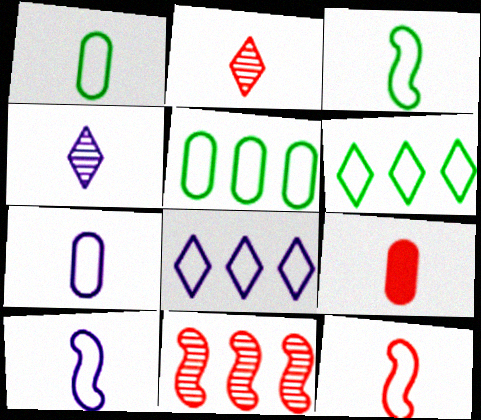[[2, 9, 12], 
[3, 4, 9], 
[3, 10, 12]]